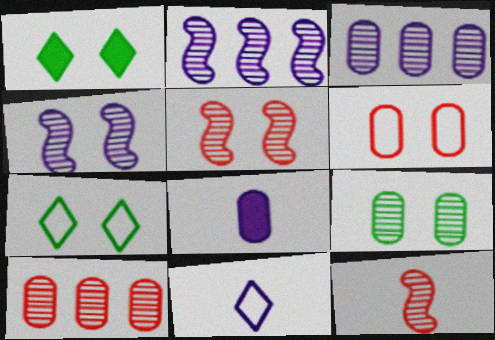[[1, 4, 6]]